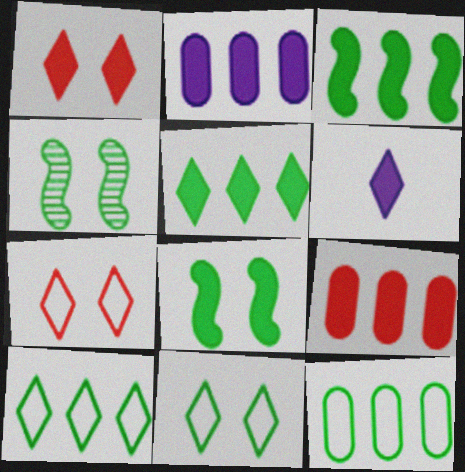[[1, 5, 6], 
[6, 8, 9]]